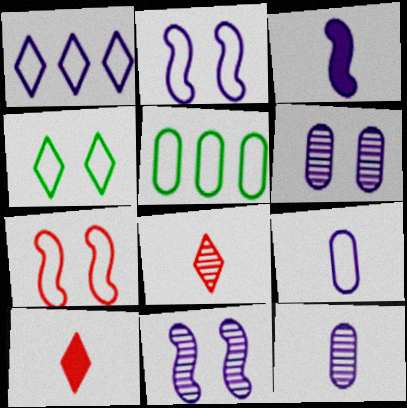[[1, 2, 9], 
[1, 3, 6], 
[5, 10, 11]]